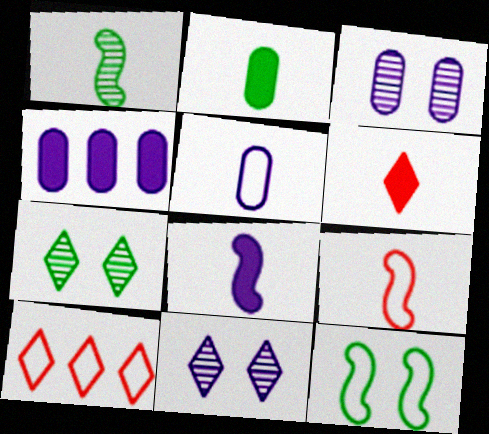[[1, 5, 6], 
[1, 8, 9], 
[2, 6, 8], 
[3, 4, 5], 
[4, 7, 9], 
[5, 10, 12]]